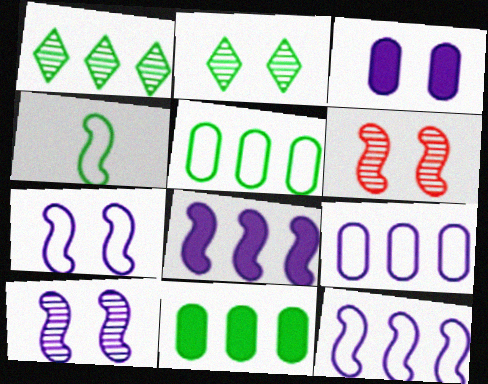[[2, 4, 11], 
[4, 6, 8]]